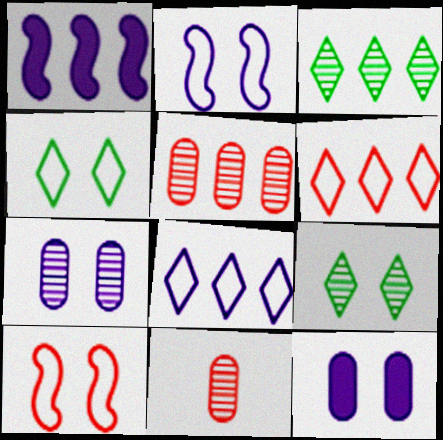[[1, 4, 11], 
[9, 10, 12]]